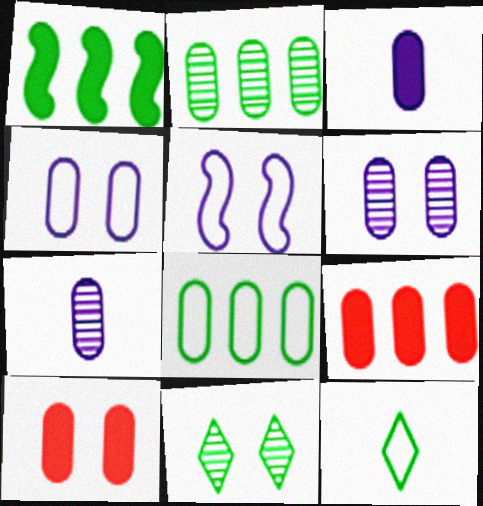[[5, 10, 11], 
[7, 8, 10]]